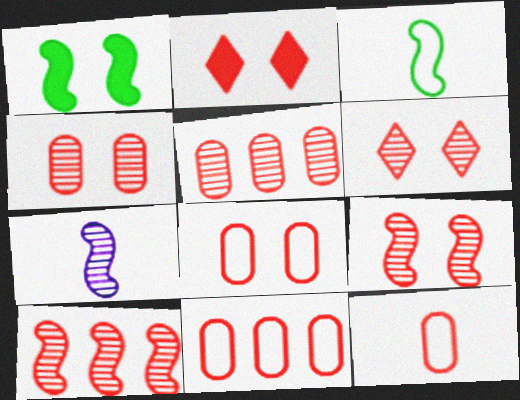[[2, 8, 9], 
[2, 10, 12], 
[4, 6, 9], 
[8, 11, 12]]